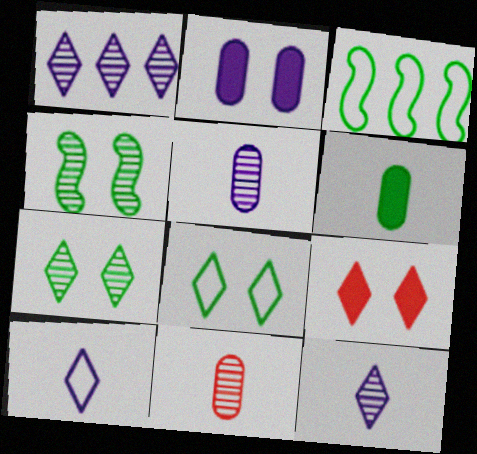[[1, 4, 11], 
[3, 5, 9], 
[3, 6, 7]]